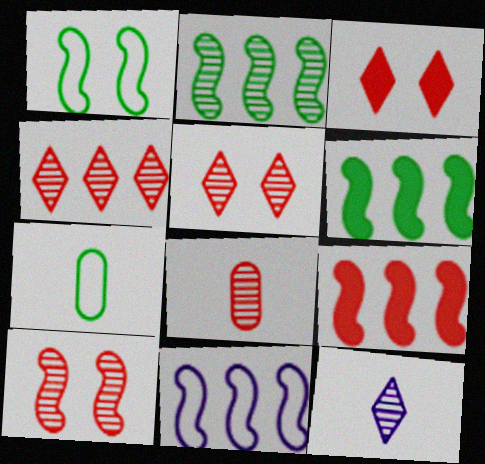[[2, 9, 11], 
[4, 8, 10]]